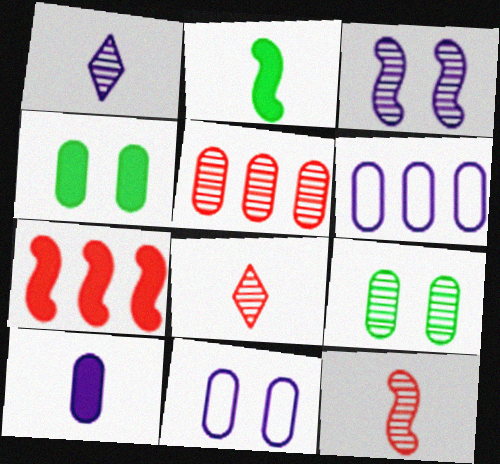[]